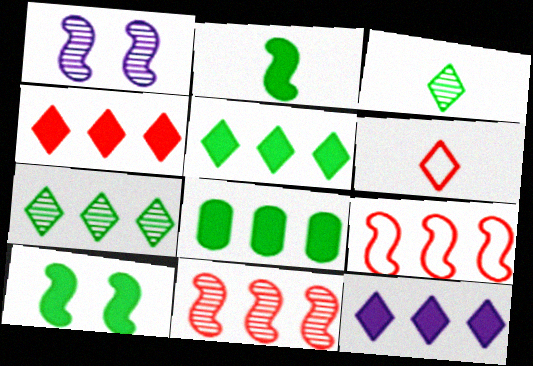[[1, 2, 9], 
[1, 6, 8], 
[4, 5, 12]]